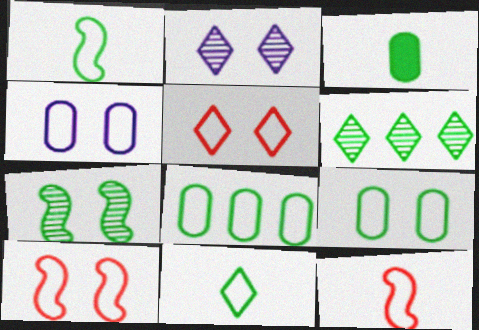[]